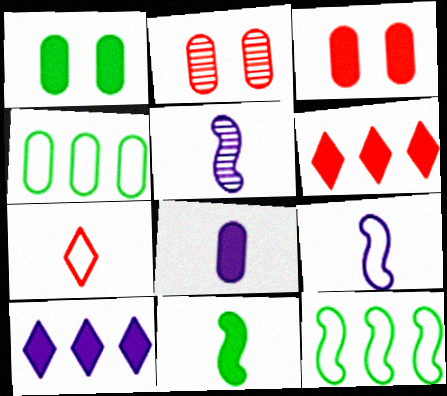[[2, 4, 8], 
[3, 10, 11]]